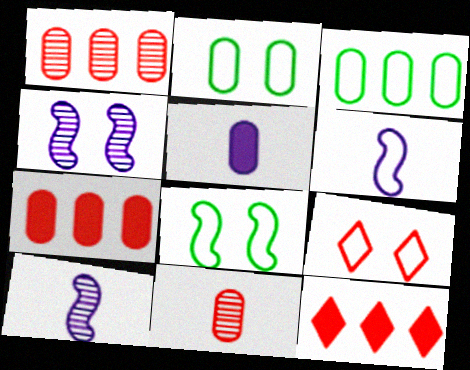[[1, 2, 5], 
[2, 10, 12], 
[3, 6, 9]]